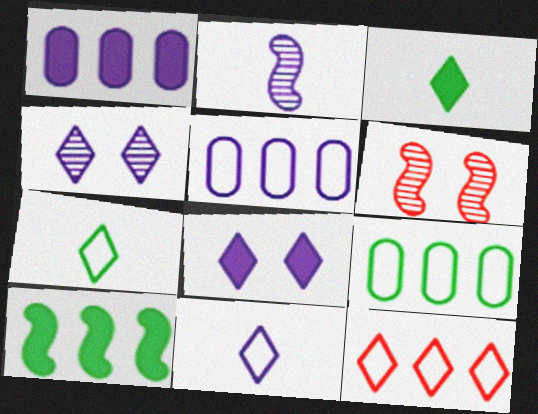[[1, 6, 7], 
[2, 5, 8], 
[3, 4, 12], 
[3, 5, 6]]